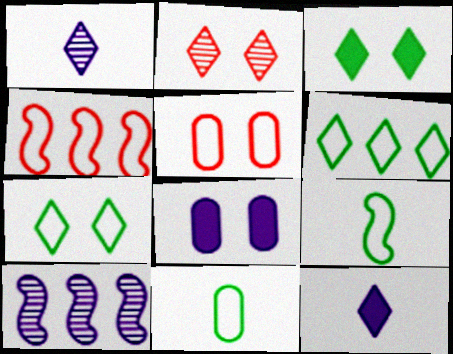[[2, 6, 12]]